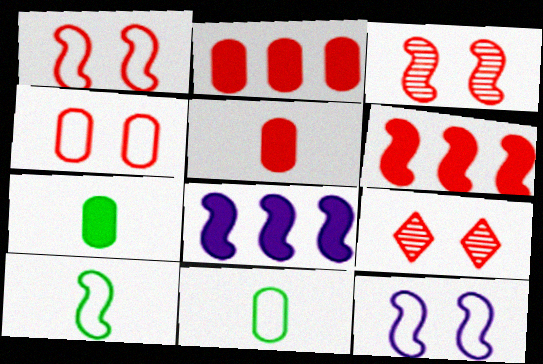[[3, 8, 10], 
[8, 9, 11]]